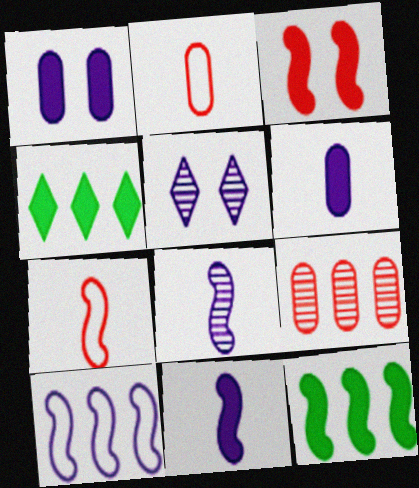[[2, 5, 12], 
[3, 4, 6], 
[3, 11, 12], 
[4, 9, 10], 
[5, 6, 10]]